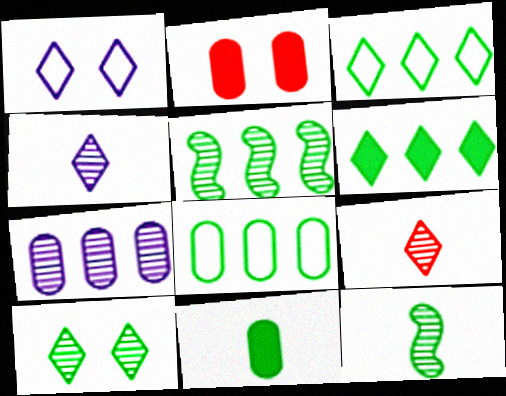[[1, 6, 9], 
[5, 6, 8]]